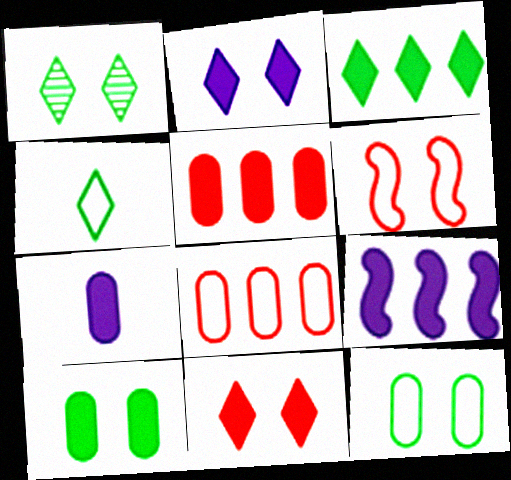[[1, 3, 4], 
[2, 7, 9], 
[3, 5, 9], 
[5, 7, 10]]